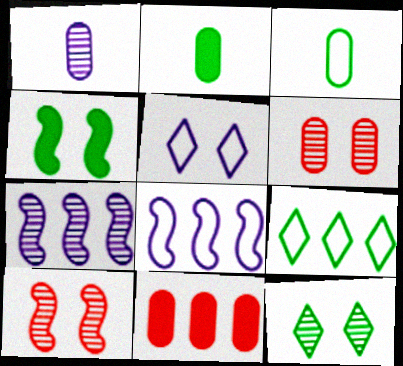[[4, 5, 6], 
[7, 9, 11]]